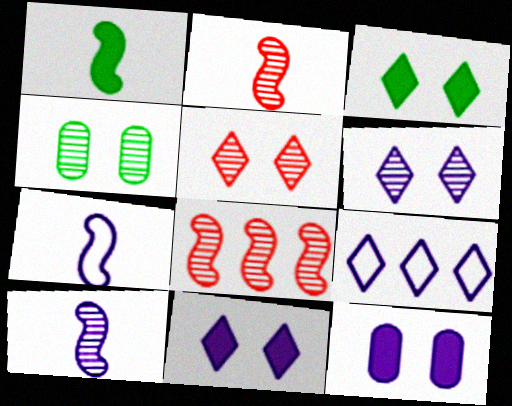[[1, 2, 7], 
[9, 10, 12]]